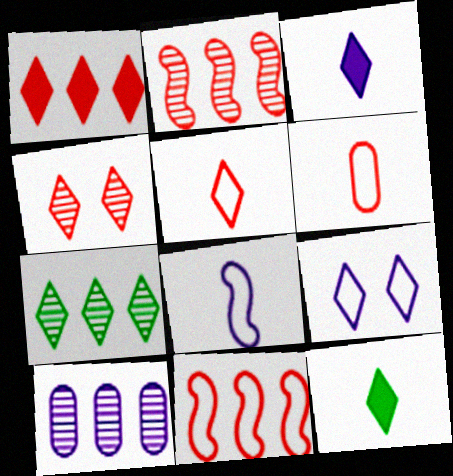[[1, 4, 5], 
[2, 7, 10]]